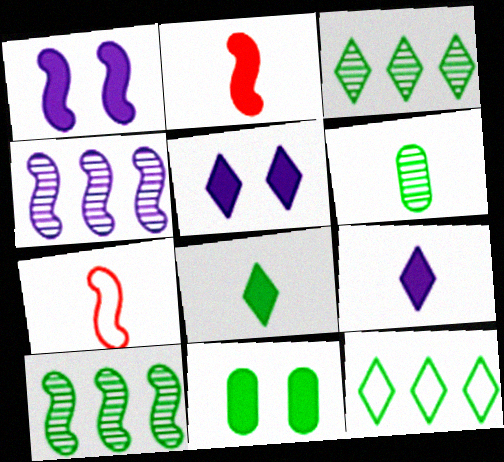[[1, 7, 10], 
[6, 7, 9]]